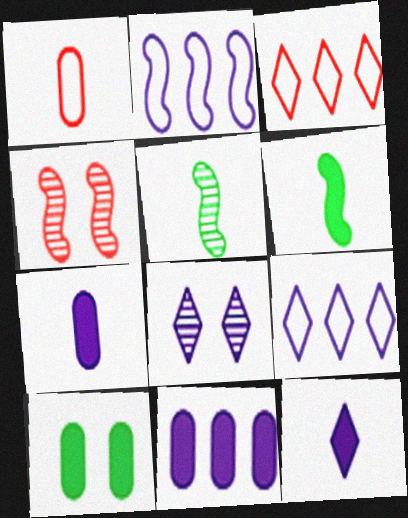[[1, 5, 12], 
[2, 4, 6], 
[2, 7, 8], 
[8, 9, 12]]